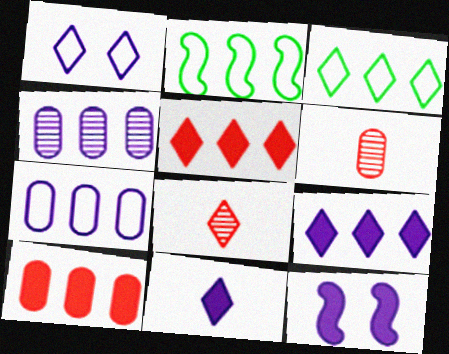[[2, 4, 5], 
[3, 6, 12]]